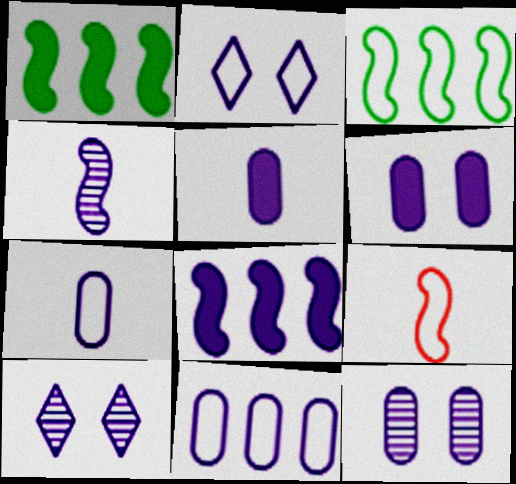[[5, 11, 12], 
[7, 8, 10]]